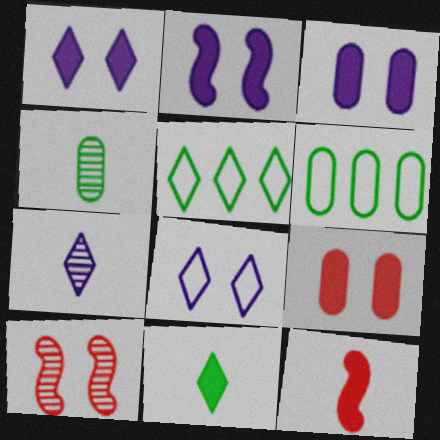[[1, 2, 3]]